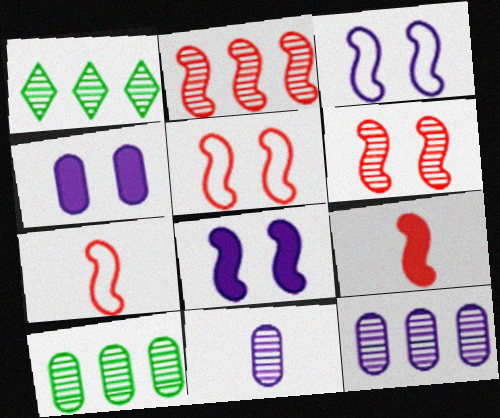[[1, 2, 12], 
[1, 4, 7], 
[1, 6, 11], 
[2, 5, 9]]